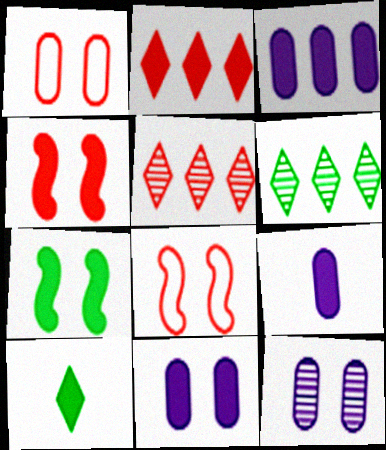[[2, 7, 9], 
[3, 4, 10], 
[3, 9, 11], 
[6, 8, 9]]